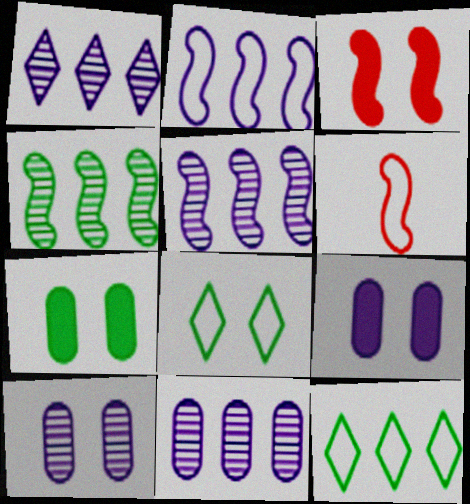[[1, 5, 11], 
[1, 6, 7], 
[3, 8, 10]]